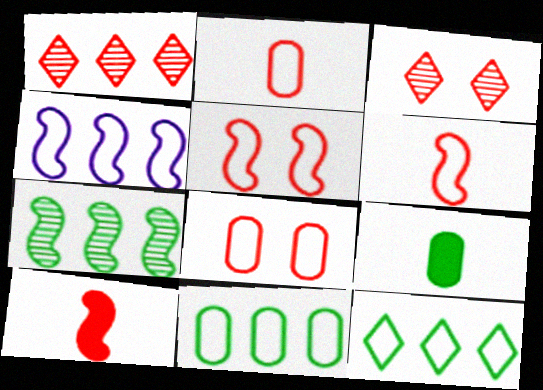[[1, 8, 10], 
[3, 4, 9]]